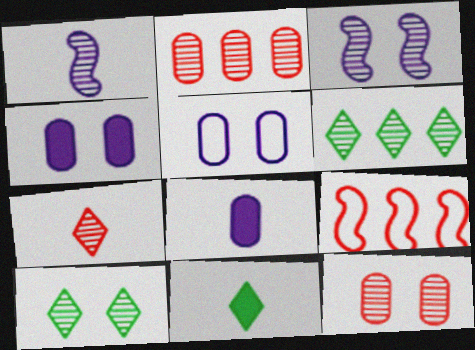[[1, 2, 10], 
[1, 6, 12], 
[3, 10, 12], 
[8, 9, 10]]